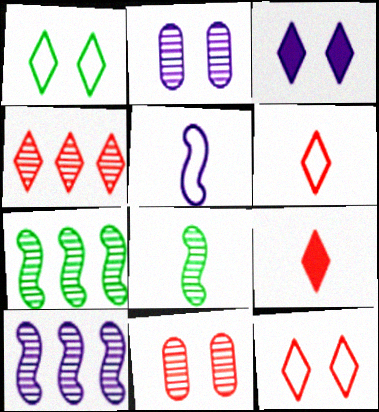[[2, 4, 8], 
[4, 9, 12]]